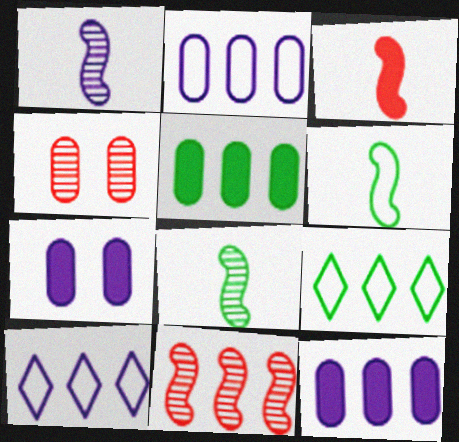[[1, 3, 6], 
[1, 7, 10], 
[5, 10, 11], 
[9, 11, 12]]